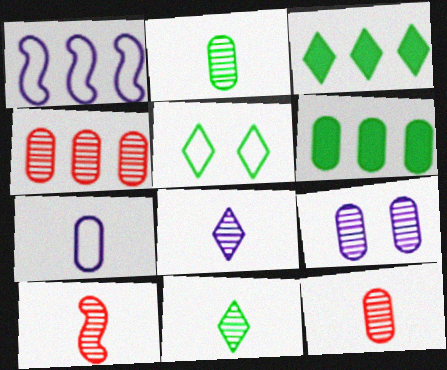[[1, 3, 4], 
[2, 4, 9], 
[2, 8, 10], 
[3, 5, 11]]